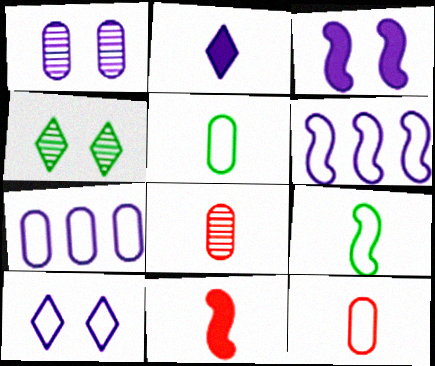[[1, 2, 6], 
[1, 3, 10], 
[2, 8, 9], 
[4, 7, 11]]